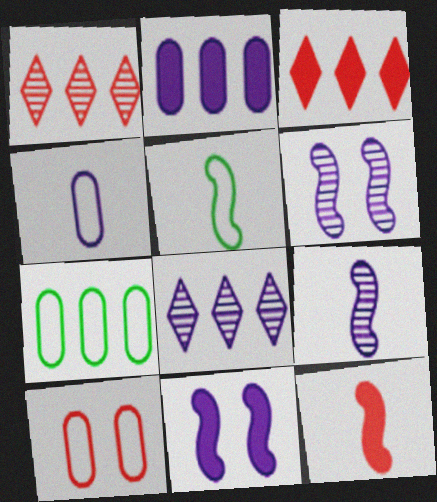[[1, 10, 12], 
[4, 7, 10], 
[4, 8, 11], 
[5, 9, 12]]